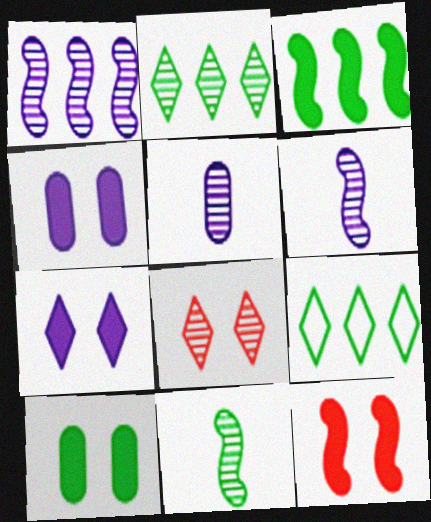[[5, 9, 12], 
[7, 10, 12], 
[9, 10, 11]]